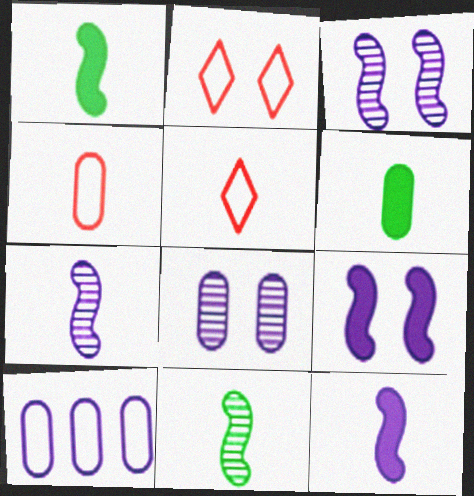[[5, 6, 7]]